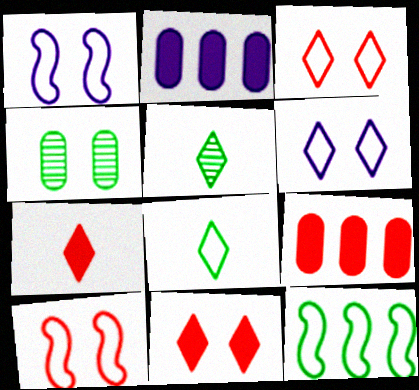[[1, 4, 11], 
[1, 5, 9], 
[2, 5, 10]]